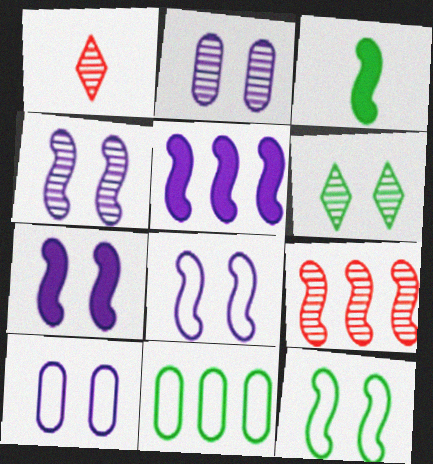[[1, 7, 11], 
[3, 6, 11], 
[3, 8, 9], 
[4, 7, 8]]